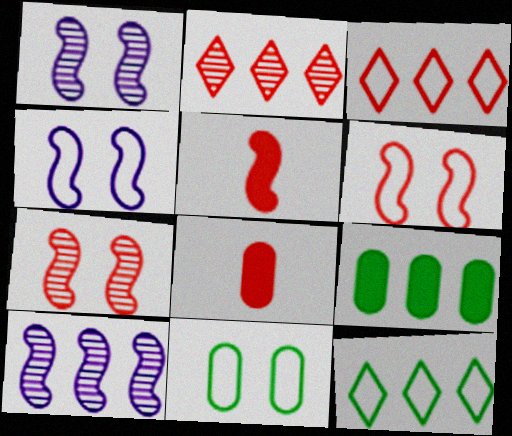[[1, 8, 12], 
[2, 6, 8], 
[3, 7, 8], 
[3, 9, 10]]